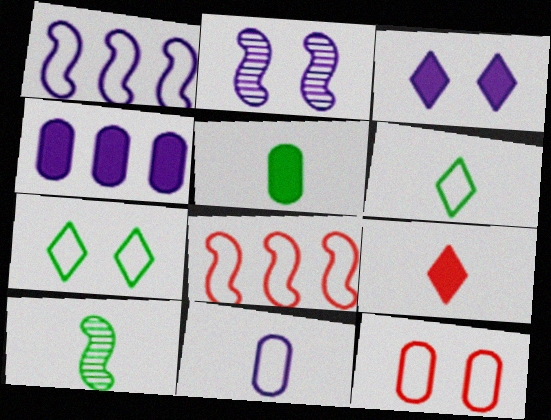[[1, 6, 12], 
[5, 6, 10], 
[7, 8, 11], 
[9, 10, 11]]